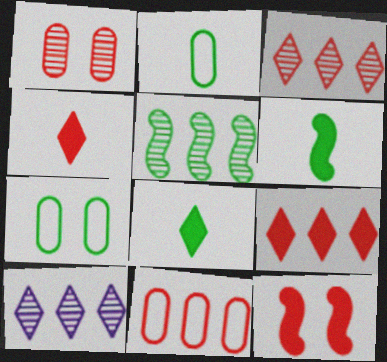[[2, 10, 12], 
[5, 7, 8]]